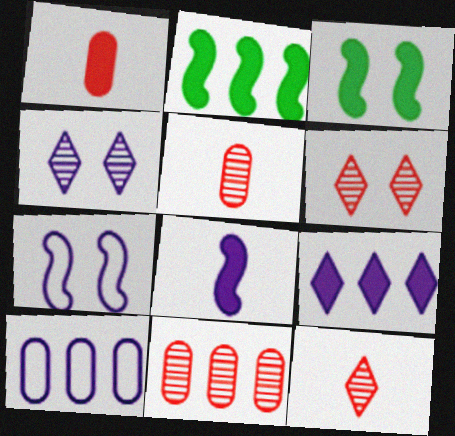[[1, 3, 9], 
[3, 10, 12], 
[4, 8, 10]]